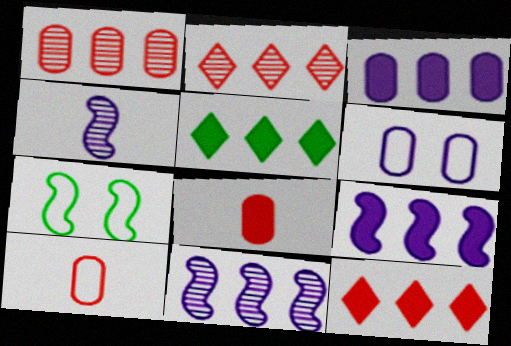[]